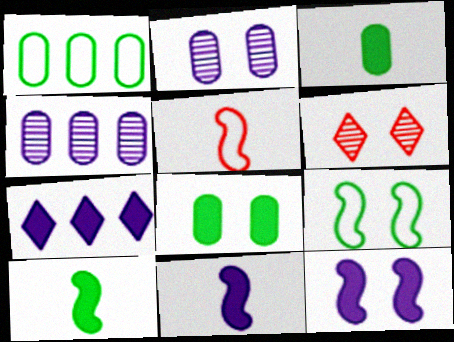[[1, 6, 11]]